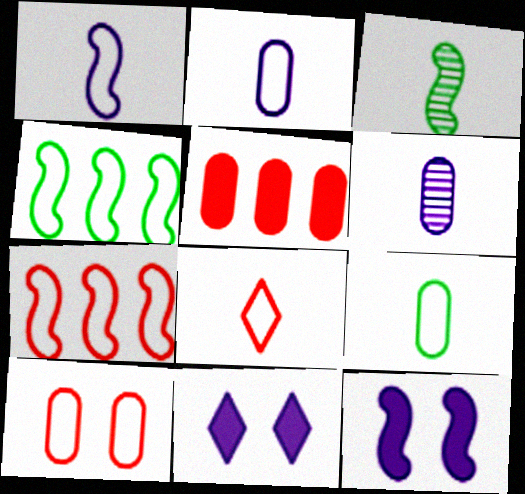[[1, 8, 9], 
[3, 7, 12], 
[7, 8, 10]]